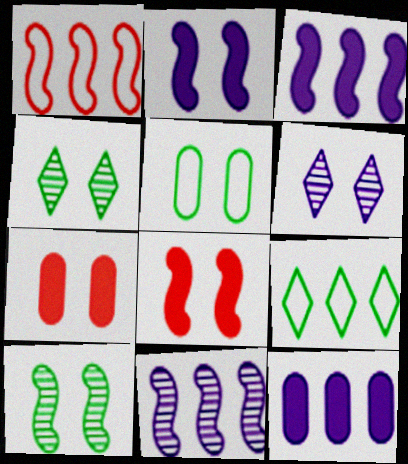[[5, 6, 8]]